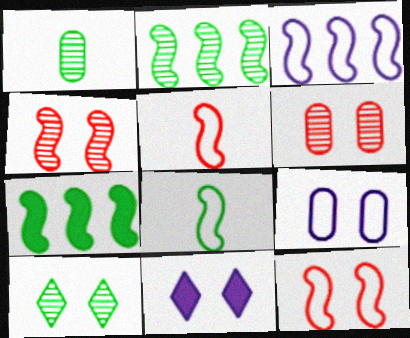[[1, 2, 10], 
[3, 8, 12]]